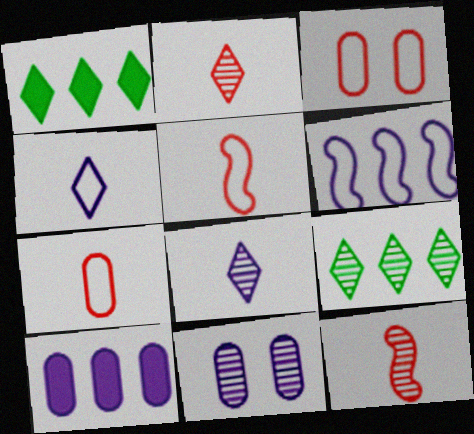[[1, 5, 11], 
[9, 11, 12]]